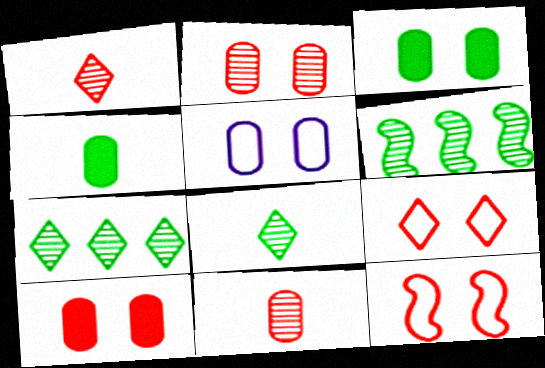[[2, 3, 5]]